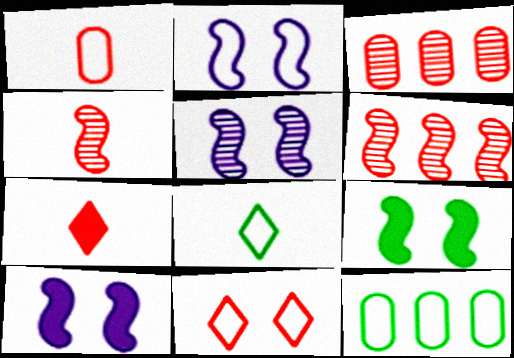[[1, 4, 7], 
[2, 5, 10], 
[3, 8, 10], 
[5, 7, 12]]